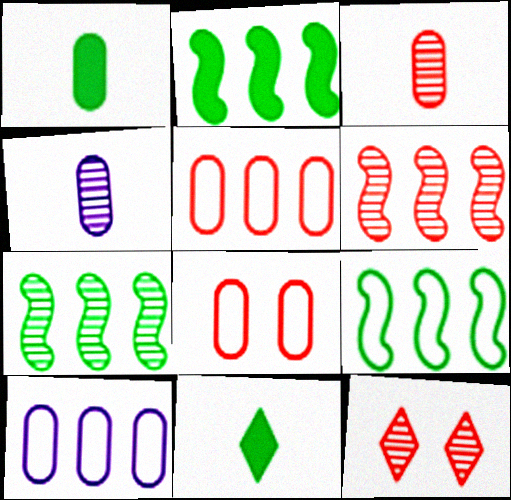[[2, 7, 9], 
[3, 6, 12], 
[4, 7, 12]]